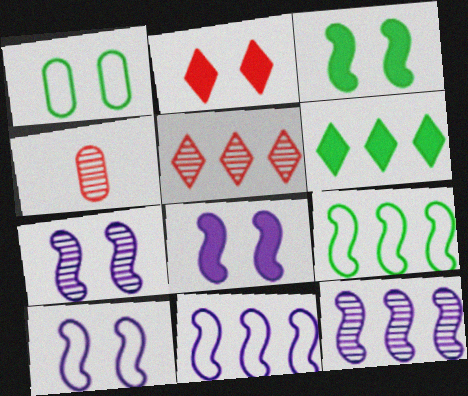[[1, 2, 7], 
[4, 6, 10], 
[7, 8, 10]]